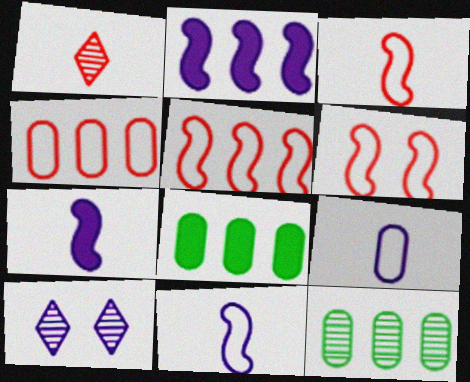[[2, 9, 10], 
[3, 5, 6], 
[3, 8, 10]]